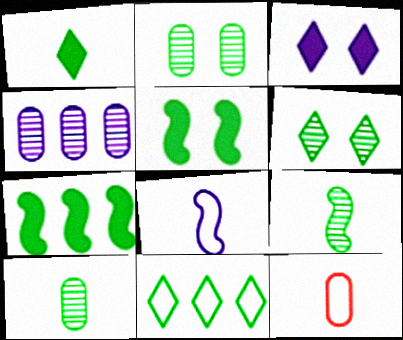[[1, 6, 11], 
[3, 4, 8], 
[5, 10, 11]]